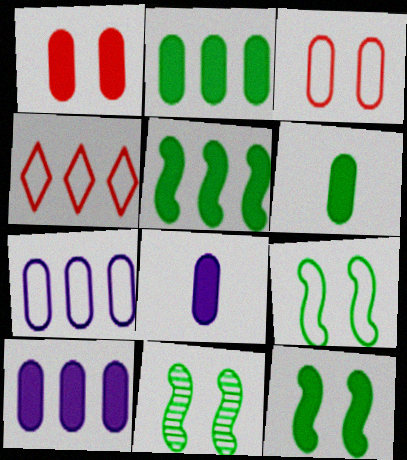[[1, 2, 8], 
[1, 6, 10], 
[4, 8, 11], 
[9, 11, 12]]